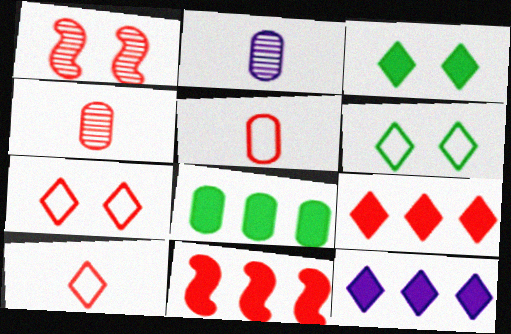[[1, 5, 9], 
[2, 6, 11], 
[4, 7, 11], 
[8, 11, 12]]